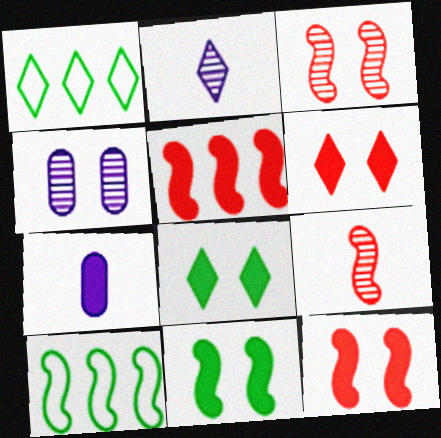[[1, 2, 6], 
[1, 3, 7], 
[5, 7, 8]]